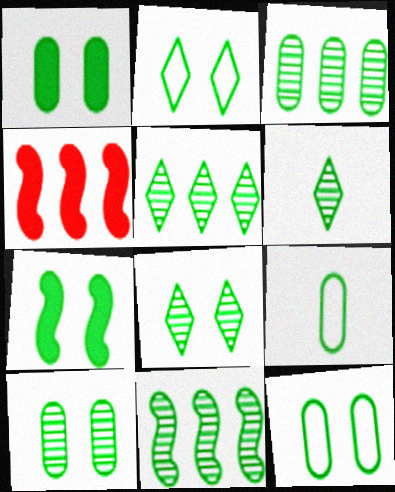[[1, 3, 9], 
[1, 10, 12], 
[2, 7, 10], 
[3, 5, 11], 
[5, 6, 8], 
[5, 7, 9], 
[6, 10, 11], 
[7, 8, 12]]